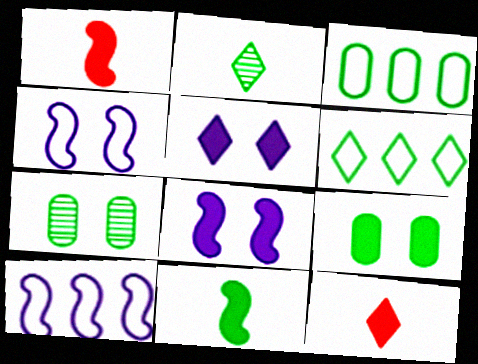[[6, 7, 11], 
[7, 10, 12]]